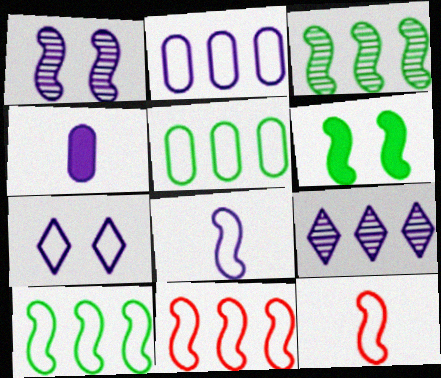[[2, 7, 8], 
[5, 7, 12]]